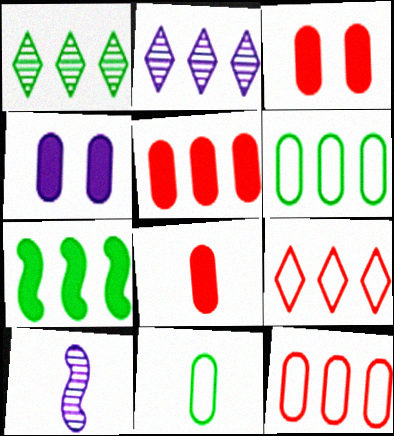[[1, 6, 7], 
[2, 7, 12], 
[3, 5, 8]]